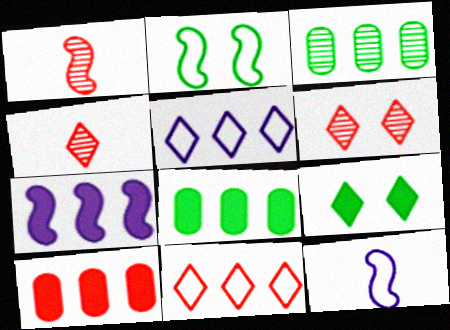[[1, 2, 7], 
[3, 7, 11], 
[4, 5, 9], 
[6, 8, 12]]